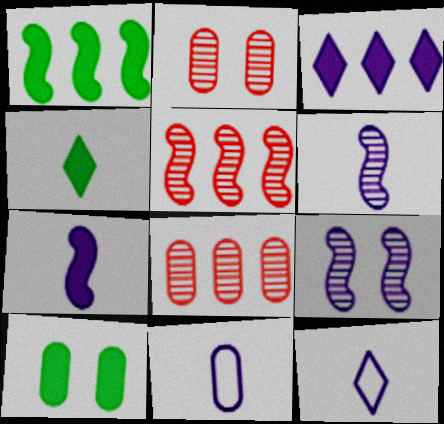[[1, 2, 12], 
[1, 4, 10], 
[3, 9, 11], 
[5, 10, 12], 
[8, 10, 11]]